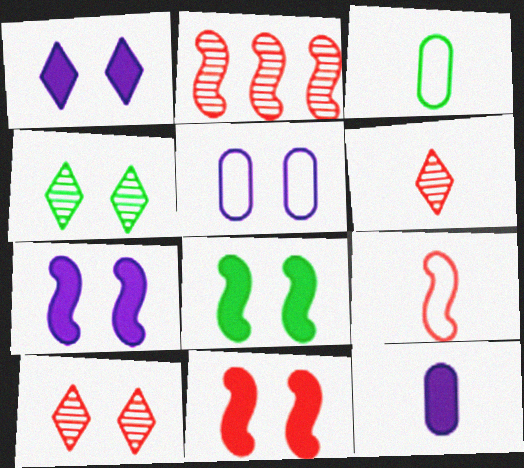[[1, 2, 3], 
[2, 9, 11], 
[4, 5, 11], 
[5, 8, 10], 
[7, 8, 11]]